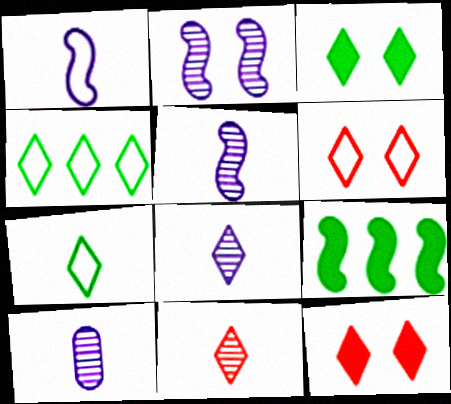[[4, 8, 12], 
[5, 8, 10], 
[6, 9, 10]]